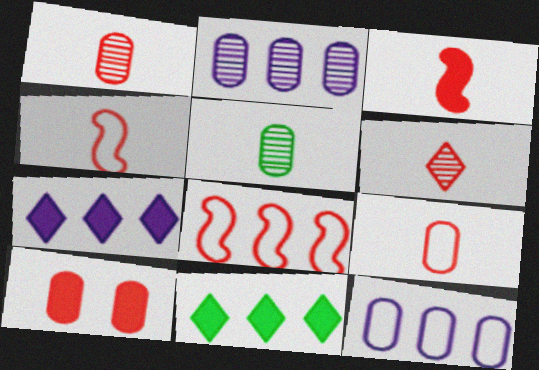[[2, 8, 11], 
[3, 6, 9], 
[5, 10, 12], 
[6, 8, 10]]